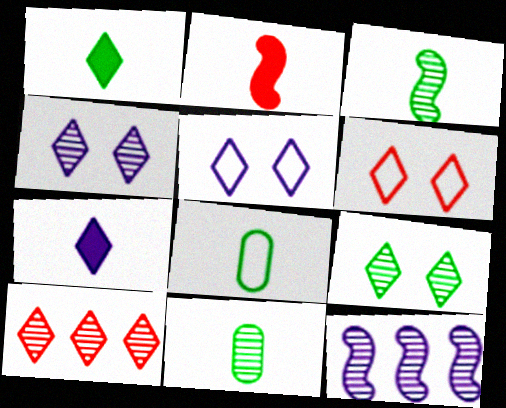[[1, 3, 8], 
[1, 5, 10]]